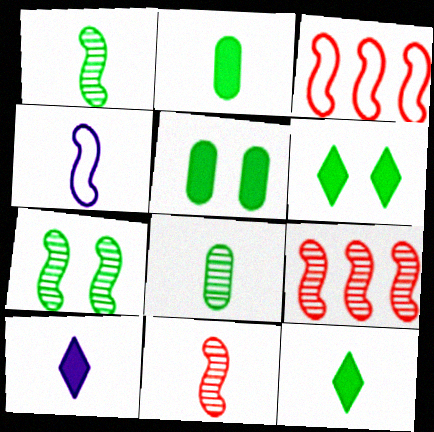[]